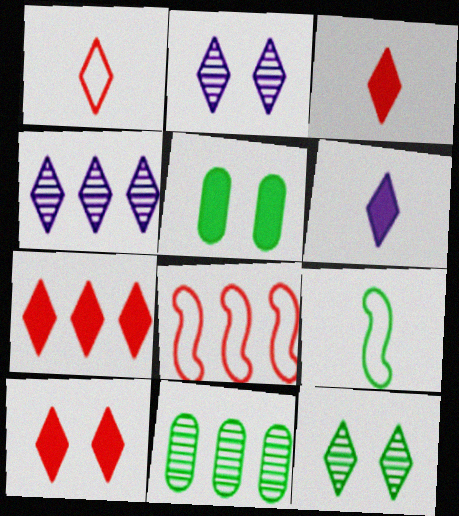[[3, 7, 10]]